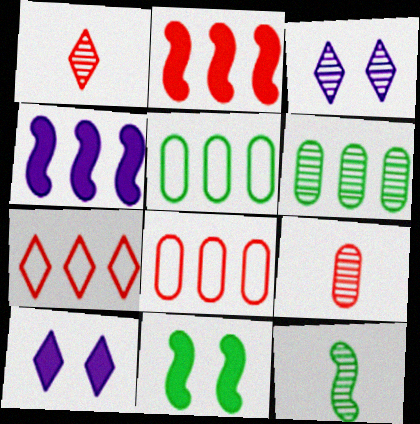[[4, 6, 7], 
[8, 10, 12]]